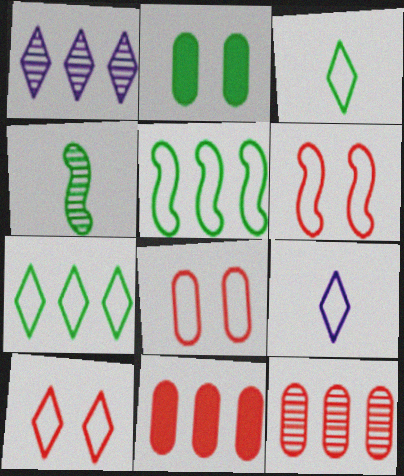[[1, 5, 11], 
[2, 4, 7], 
[5, 8, 9], 
[6, 8, 10], 
[7, 9, 10]]